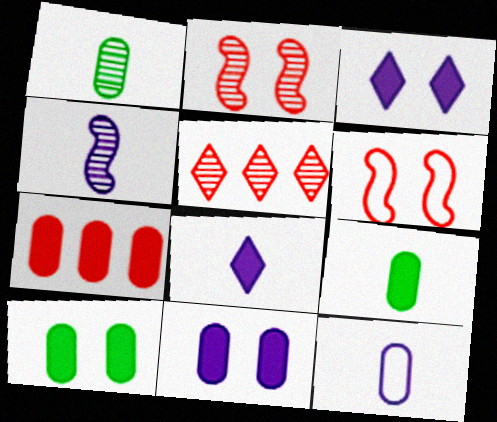[[4, 8, 12], 
[7, 9, 11]]